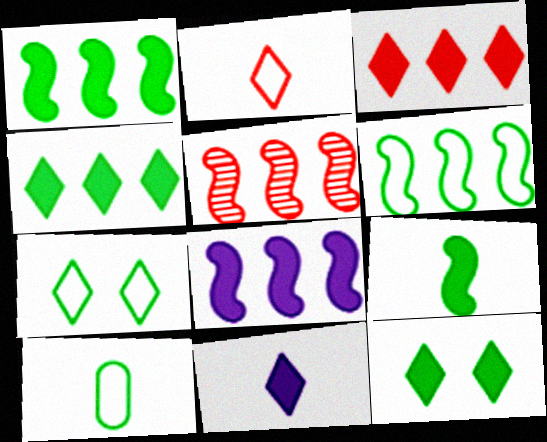[[3, 11, 12], 
[5, 6, 8], 
[6, 7, 10]]